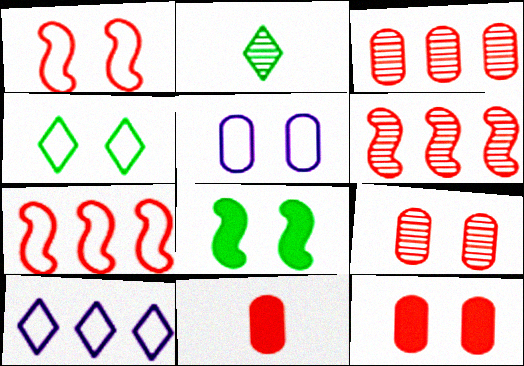[[1, 4, 5]]